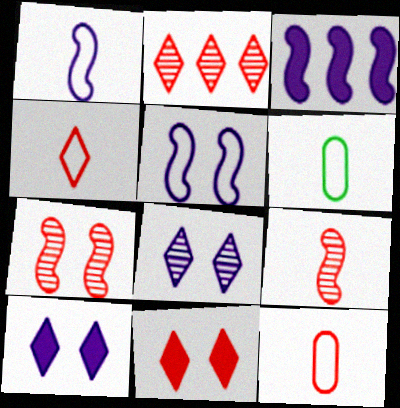[[1, 4, 6], 
[2, 4, 11]]